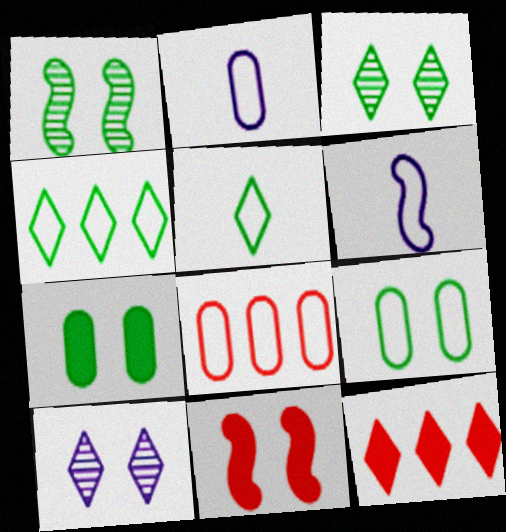[[1, 2, 12], 
[2, 8, 9], 
[5, 10, 12], 
[9, 10, 11]]